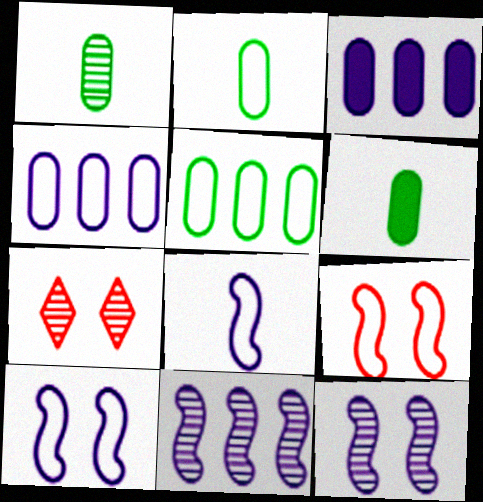[[1, 2, 6], 
[1, 7, 11]]